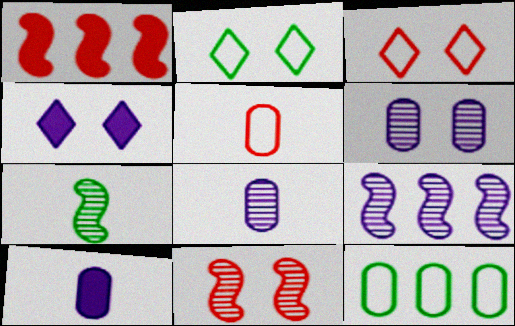[[1, 2, 8], 
[7, 9, 11]]